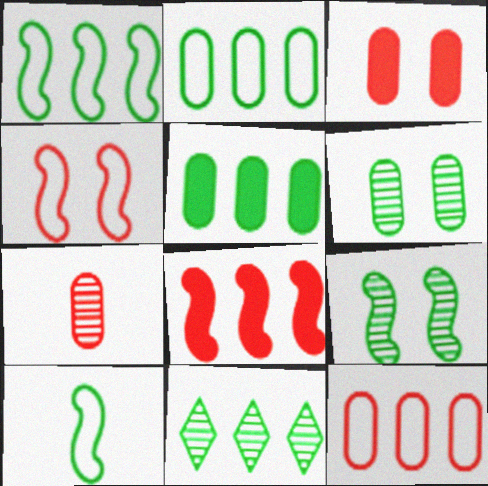[[1, 5, 11], 
[3, 7, 12]]